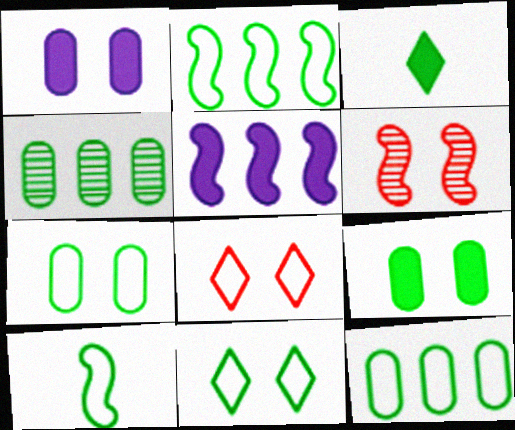[[1, 6, 11], 
[5, 6, 10], 
[10, 11, 12]]